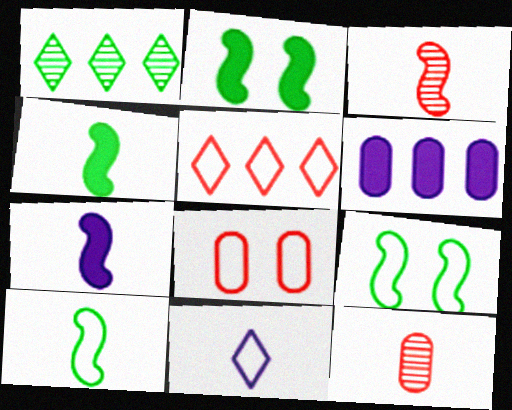[[1, 7, 8], 
[3, 7, 10], 
[4, 11, 12]]